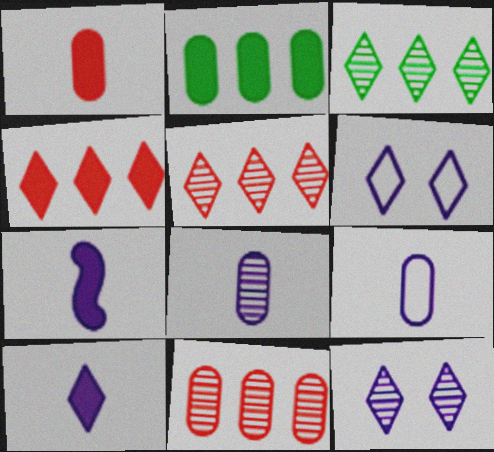[]